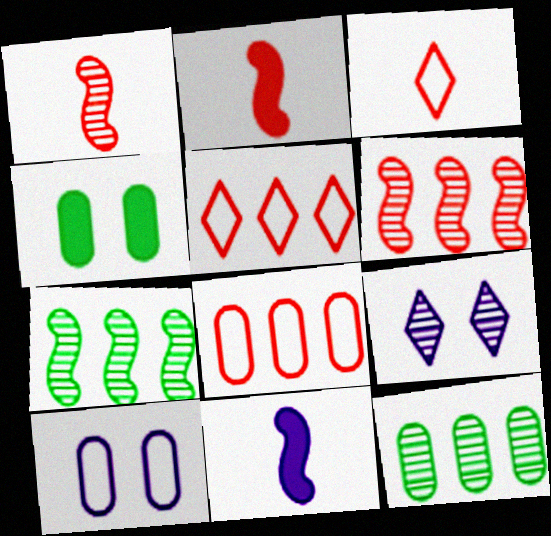[[1, 9, 12]]